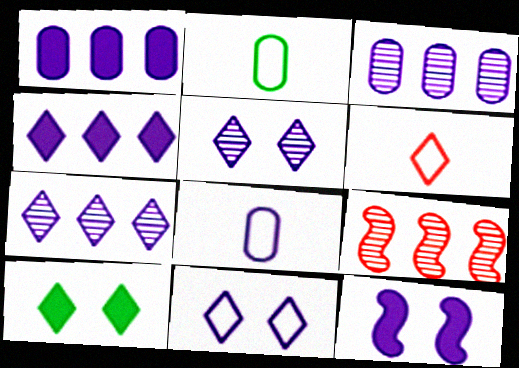[[6, 7, 10], 
[7, 8, 12], 
[8, 9, 10]]